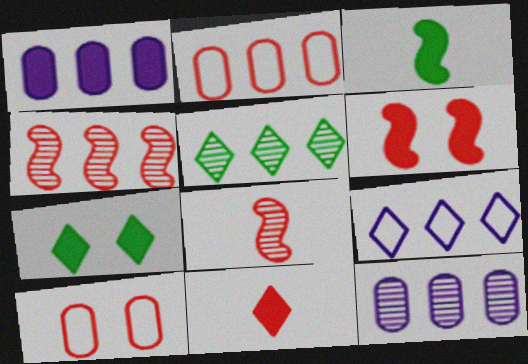[[4, 5, 12], 
[4, 10, 11]]